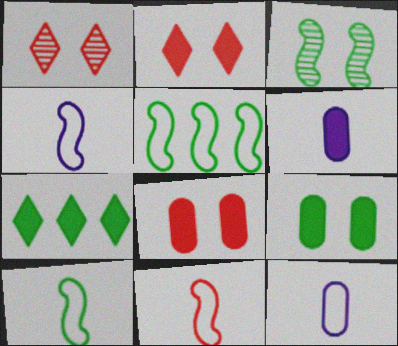[[1, 5, 6], 
[4, 10, 11]]